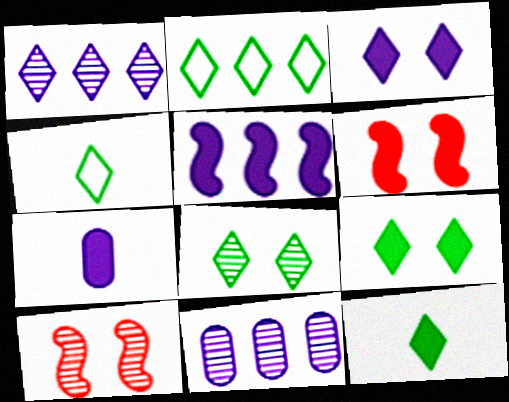[[2, 7, 10], 
[2, 8, 12], 
[3, 5, 7], 
[4, 6, 11]]